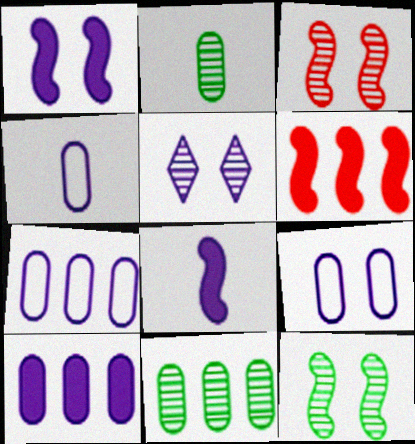[[1, 5, 9], 
[4, 7, 9], 
[5, 7, 8]]